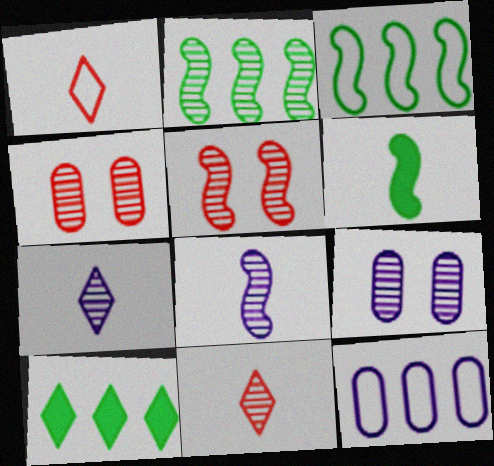[[2, 4, 7], 
[2, 5, 8], 
[2, 9, 11]]